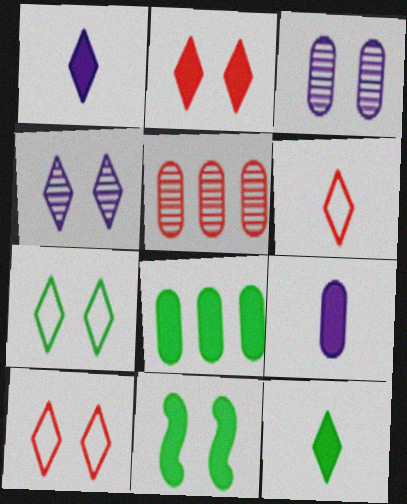[[2, 4, 7], 
[3, 10, 11], 
[8, 11, 12]]